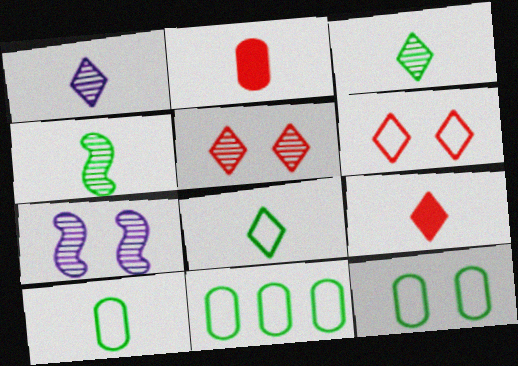[[1, 8, 9], 
[7, 9, 11], 
[10, 11, 12]]